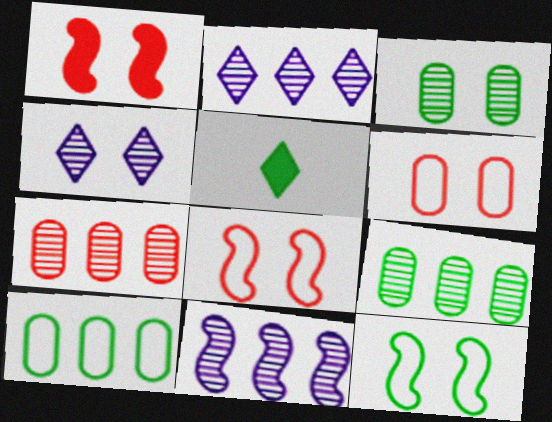[[5, 6, 11], 
[5, 9, 12]]